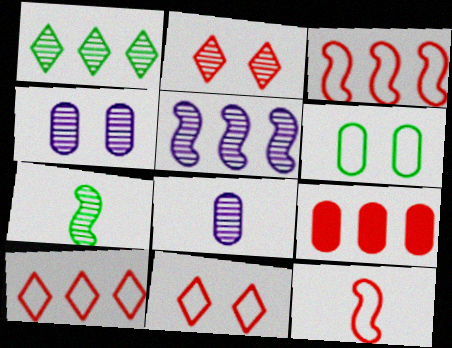[[2, 9, 12], 
[6, 8, 9]]